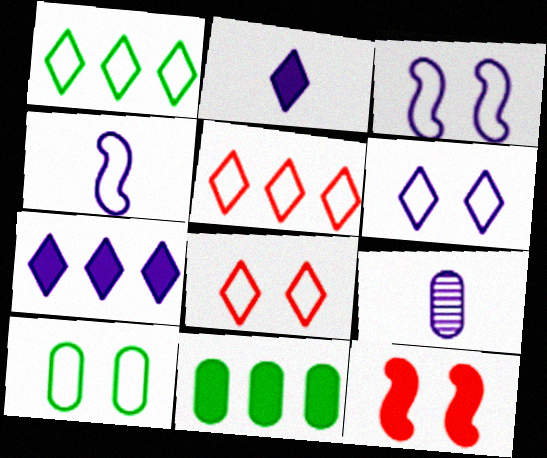[[1, 9, 12], 
[2, 4, 9], 
[2, 11, 12], 
[3, 7, 9], 
[3, 8, 10], 
[4, 5, 10]]